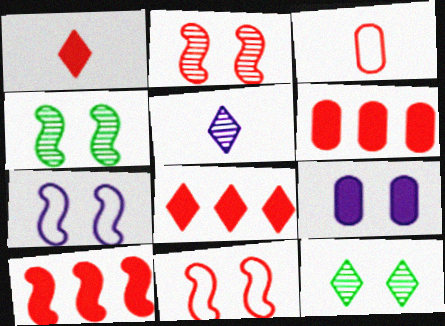[[2, 3, 8], 
[6, 8, 10], 
[9, 11, 12]]